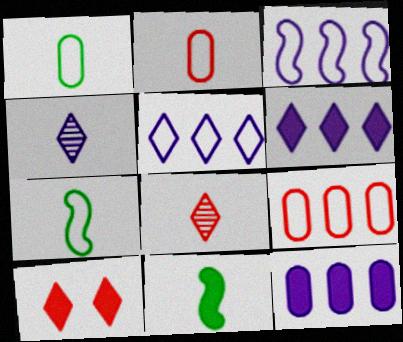[[2, 4, 11], 
[10, 11, 12]]